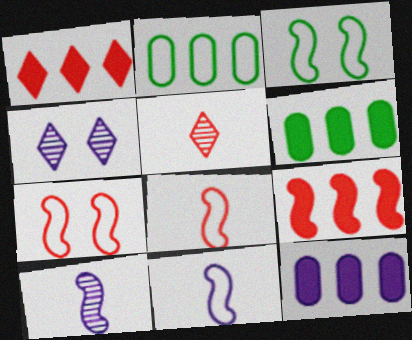[[3, 5, 12], 
[3, 9, 10], 
[4, 6, 8], 
[4, 11, 12]]